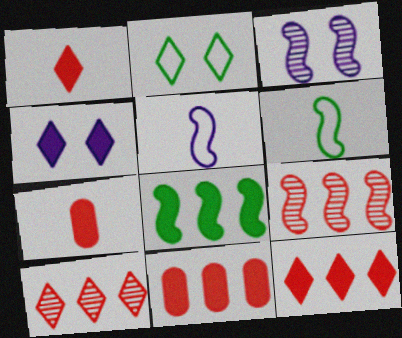[[4, 7, 8]]